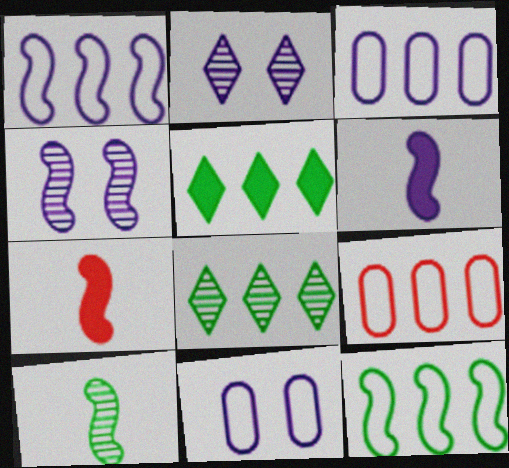[[1, 4, 6], 
[2, 3, 6], 
[4, 7, 12], 
[7, 8, 11]]